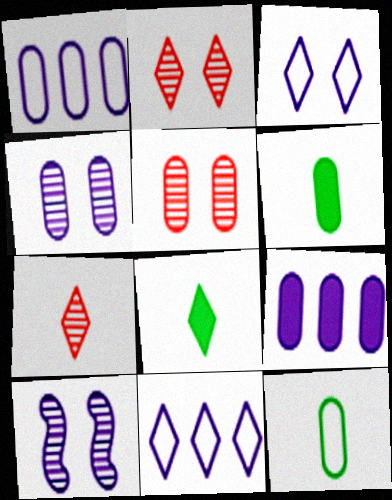[[1, 5, 6], 
[2, 8, 11], 
[5, 9, 12]]